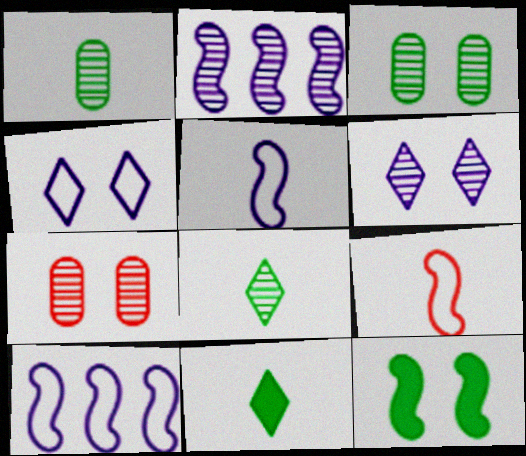[[2, 7, 8], 
[2, 9, 12], 
[4, 7, 12], 
[7, 10, 11]]